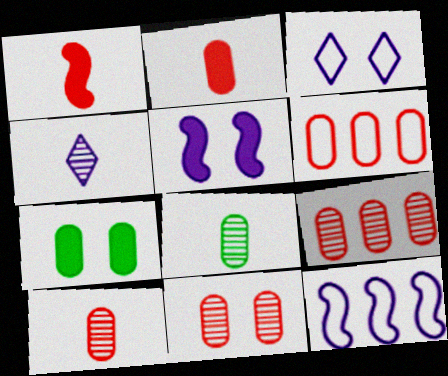[[2, 6, 11], 
[9, 10, 11]]